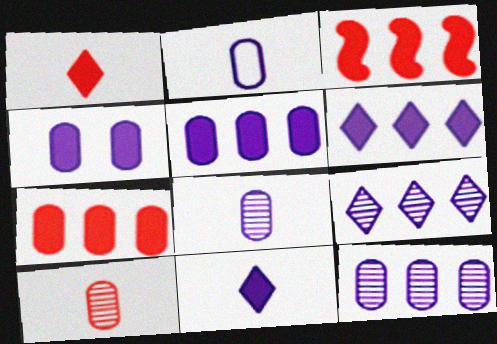[[2, 4, 12]]